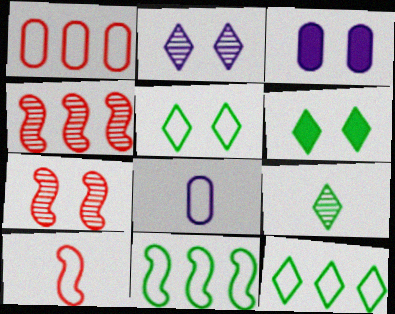[[3, 5, 7], 
[4, 6, 8], 
[6, 9, 12]]